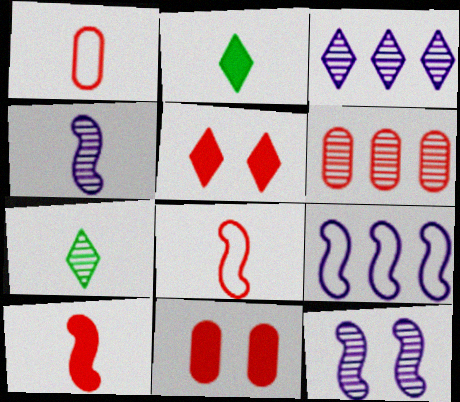[[1, 2, 4], 
[1, 6, 11], 
[5, 6, 8], 
[6, 7, 12], 
[7, 9, 11]]